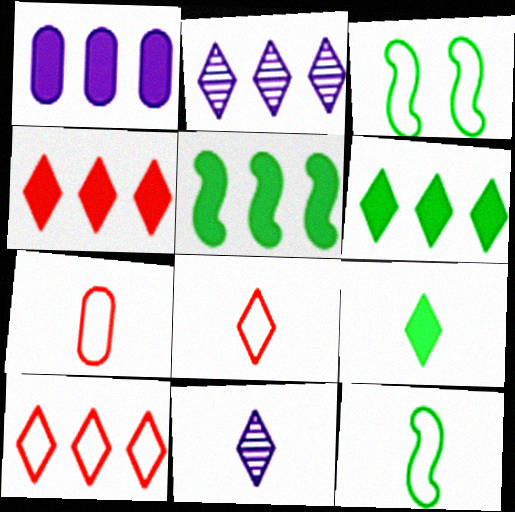[[1, 4, 5], 
[2, 6, 10], 
[8, 9, 11]]